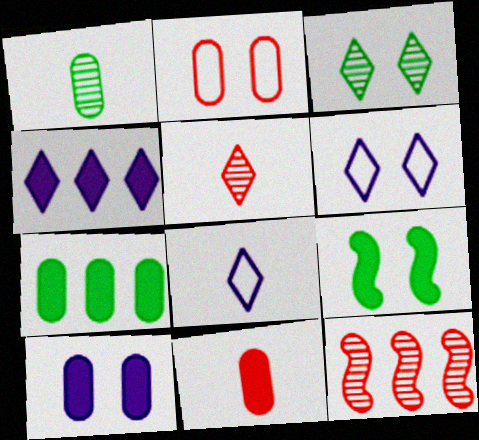[[4, 9, 11], 
[7, 10, 11]]